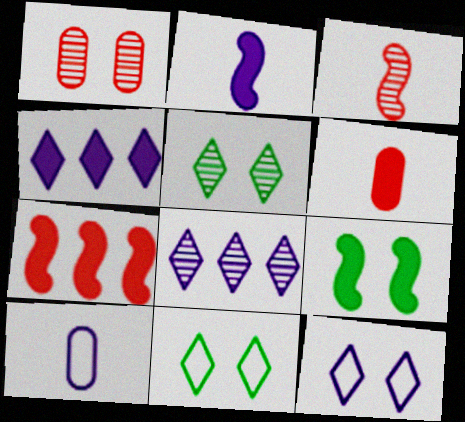[[1, 9, 12], 
[2, 7, 9], 
[4, 6, 9], 
[5, 7, 10]]